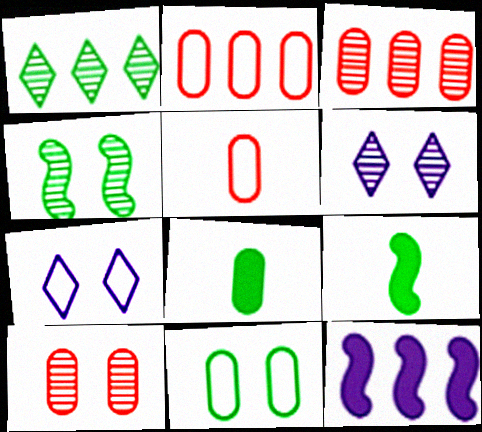[[1, 2, 12], 
[1, 9, 11], 
[2, 6, 9], 
[3, 7, 9], 
[4, 6, 10]]